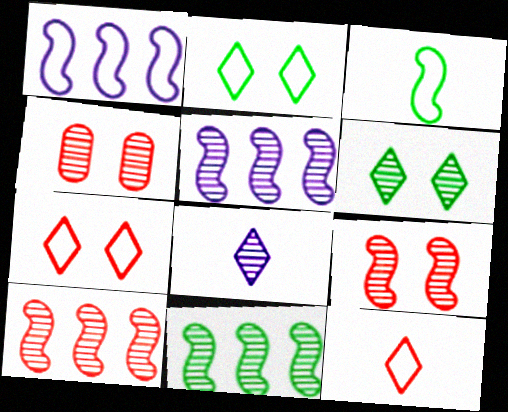[[4, 8, 11], 
[5, 10, 11]]